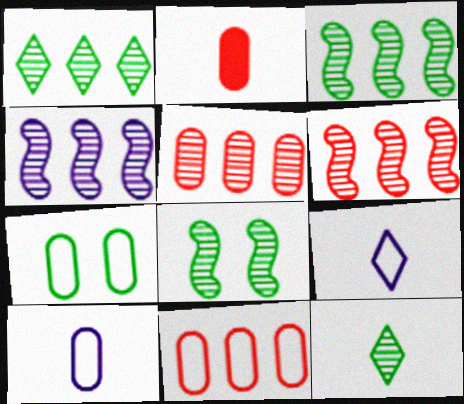[[1, 4, 5], 
[3, 4, 6], 
[7, 10, 11]]